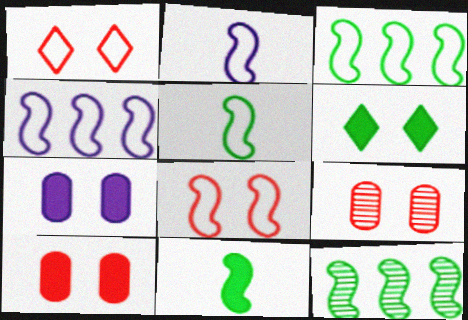[[2, 3, 8], 
[4, 5, 8]]